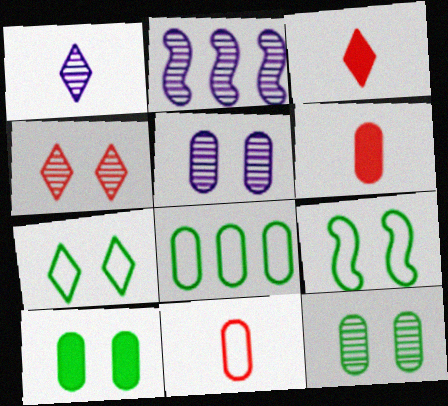[[1, 2, 5], 
[2, 6, 7], 
[5, 6, 8]]